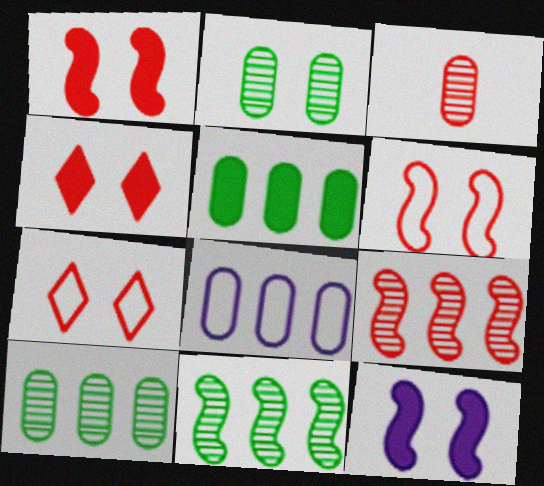[[2, 7, 12]]